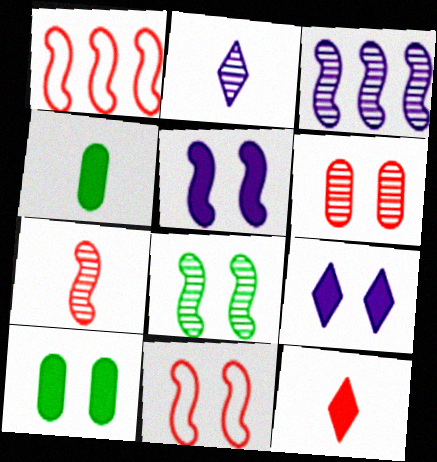[[1, 2, 10], 
[1, 6, 12], 
[3, 7, 8], 
[5, 8, 11]]